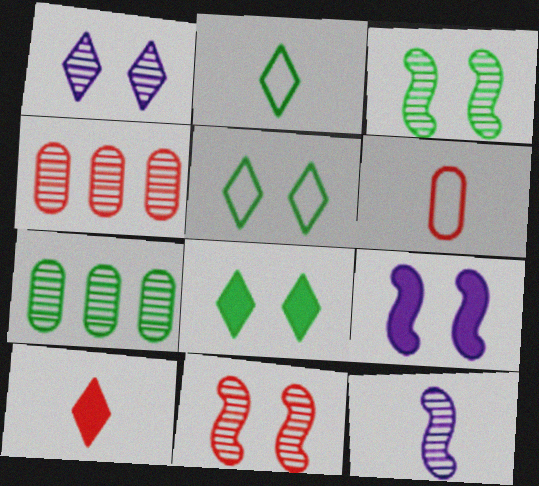[[2, 4, 9]]